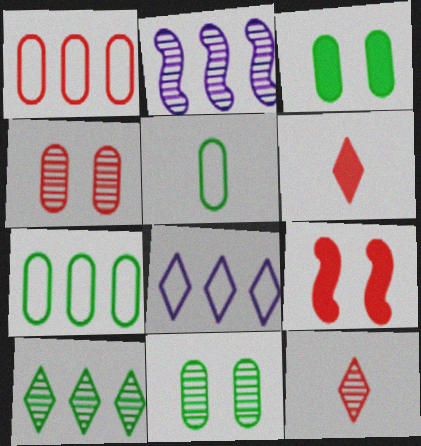[[1, 9, 12], 
[2, 11, 12]]